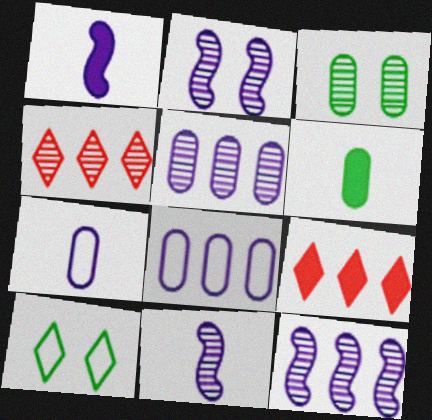[[2, 11, 12], 
[3, 4, 11]]